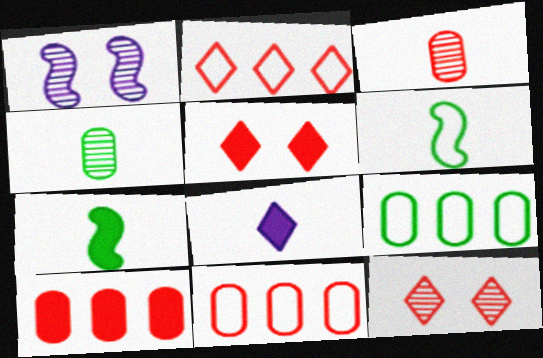[[3, 6, 8]]